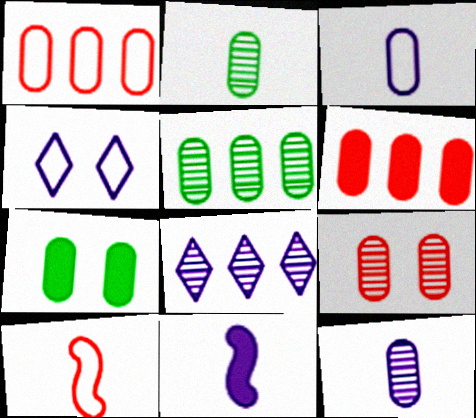[[1, 7, 12], 
[5, 9, 12], 
[7, 8, 10]]